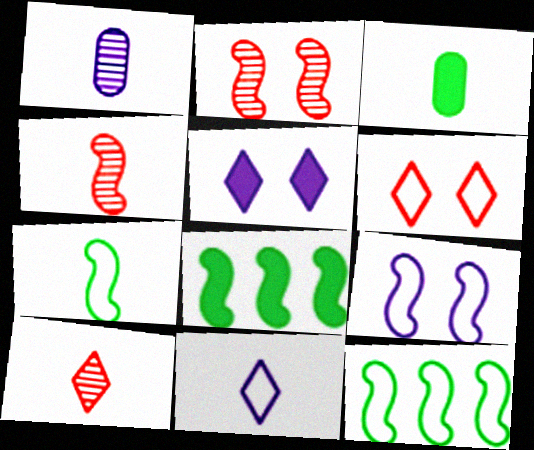[[1, 6, 8], 
[3, 4, 11], 
[4, 8, 9]]